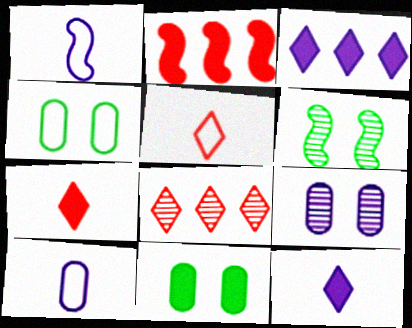[[1, 2, 6], 
[1, 3, 9], 
[1, 8, 11], 
[2, 11, 12]]